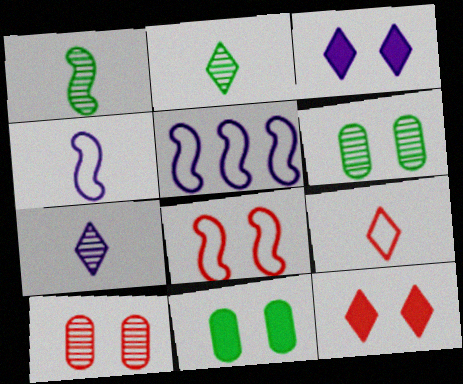[[3, 6, 8], 
[8, 10, 12]]